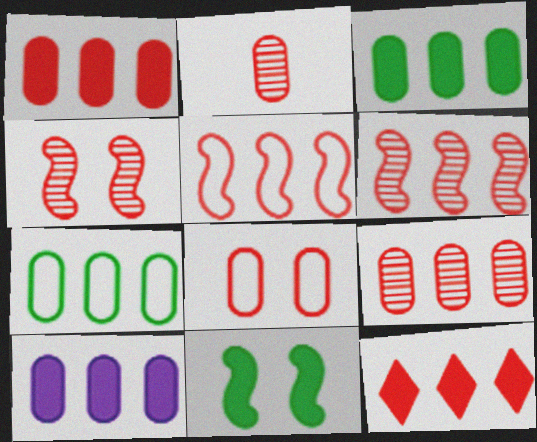[[1, 2, 8], 
[1, 3, 10], 
[5, 9, 12], 
[7, 9, 10]]